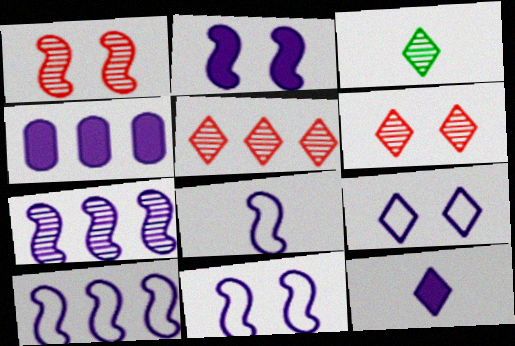[[2, 4, 12], 
[2, 7, 8], 
[8, 10, 11]]